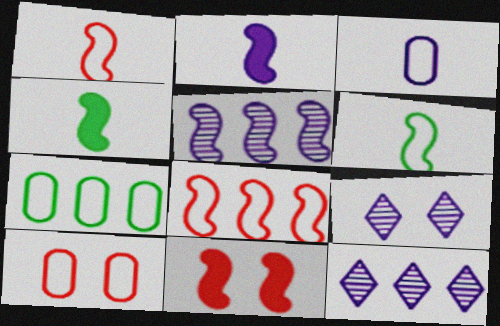[[3, 7, 10], 
[4, 10, 12], 
[5, 6, 11]]